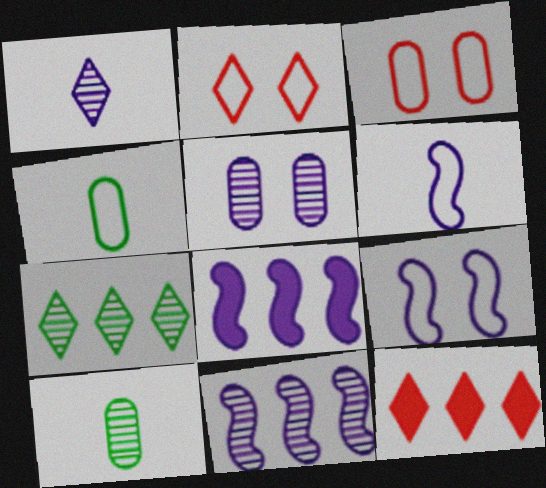[[1, 5, 11], 
[2, 8, 10], 
[9, 10, 12]]